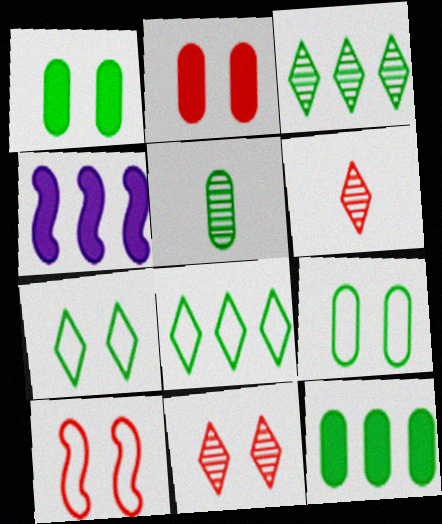[[2, 10, 11], 
[4, 6, 9], 
[5, 9, 12]]